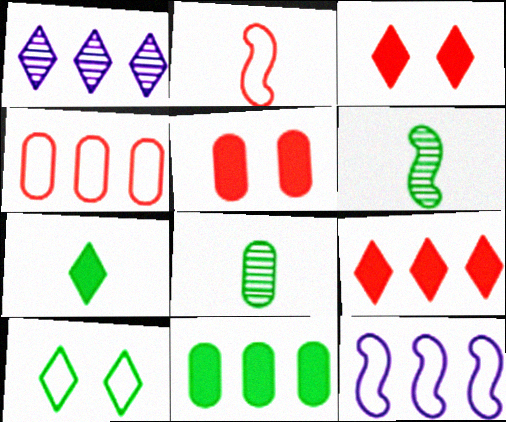[[3, 8, 12], 
[6, 10, 11]]